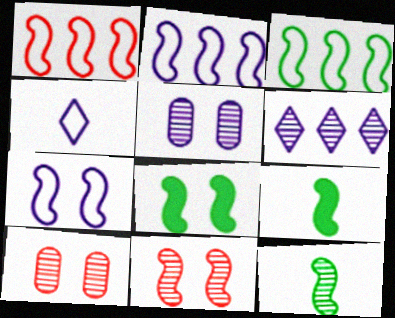[[1, 2, 3], 
[2, 9, 11], 
[3, 8, 12], 
[6, 10, 12], 
[7, 8, 11]]